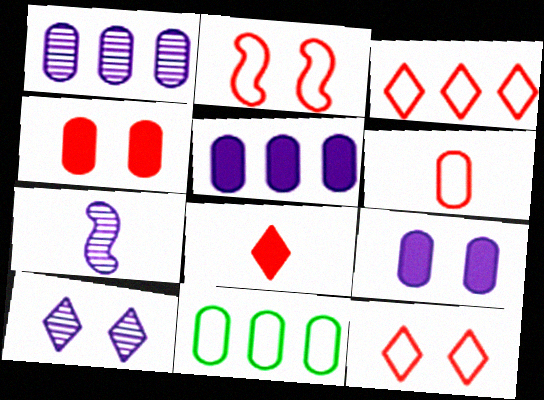[[1, 7, 10], 
[2, 3, 6]]